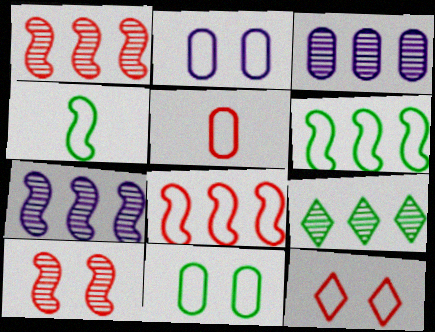[[1, 3, 9], 
[5, 8, 12]]